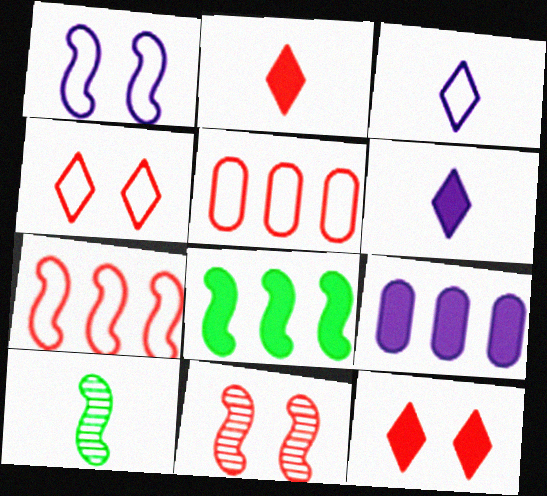[[2, 5, 11], 
[4, 9, 10]]